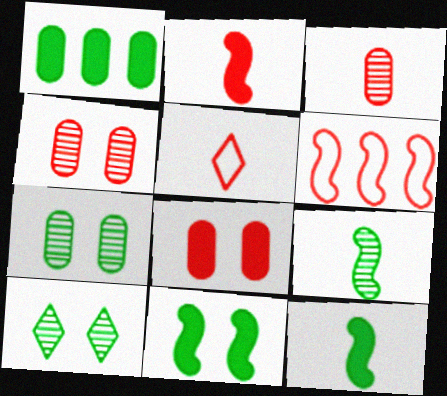[[2, 3, 5]]